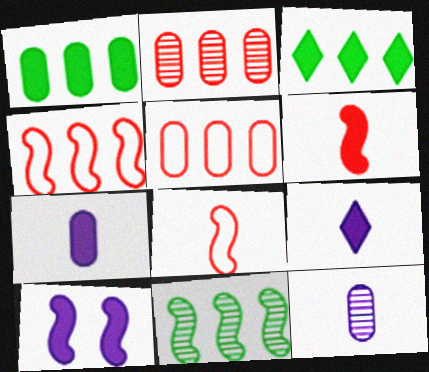[[8, 10, 11]]